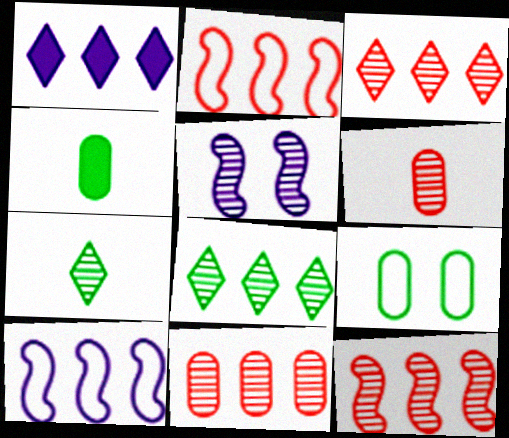[[3, 11, 12], 
[5, 6, 8], 
[5, 7, 11]]